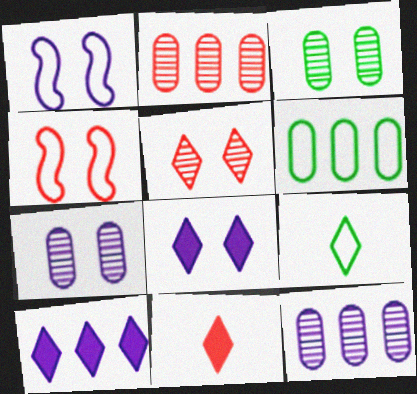[[1, 7, 8], 
[2, 4, 11], 
[3, 4, 8], 
[5, 9, 10]]